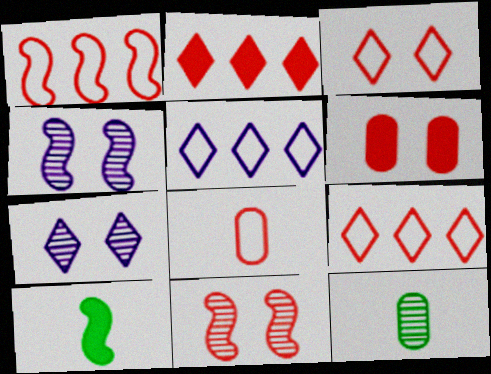[[1, 3, 8], 
[1, 4, 10], 
[2, 8, 11], 
[3, 6, 11]]